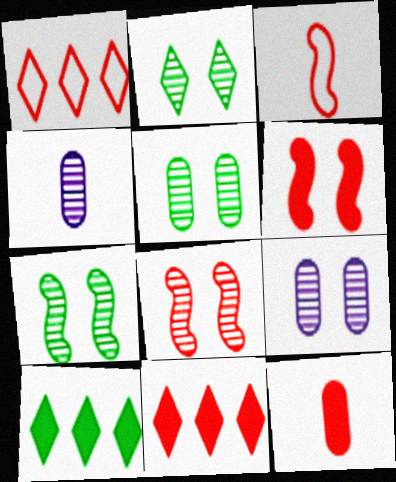[[1, 8, 12], 
[2, 5, 7], 
[2, 8, 9], 
[3, 9, 10], 
[6, 11, 12]]